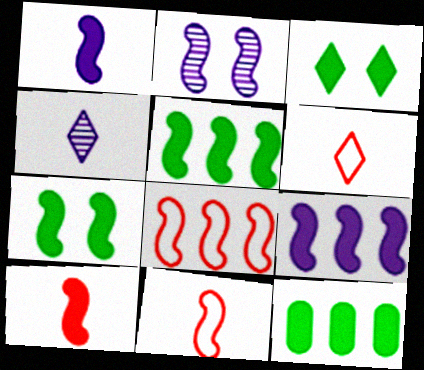[[2, 5, 11], 
[2, 6, 12], 
[7, 9, 10]]